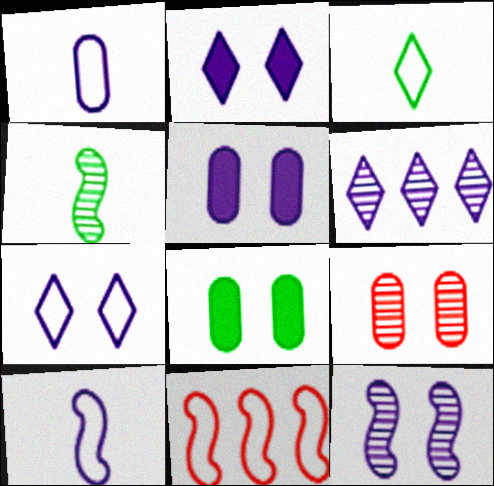[[4, 6, 9], 
[5, 6, 10], 
[5, 7, 12]]